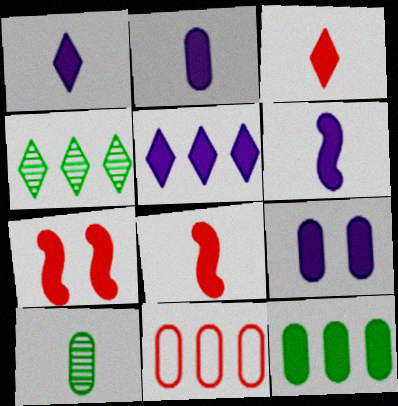[[1, 2, 6], 
[1, 7, 12], 
[5, 6, 9], 
[9, 10, 11]]